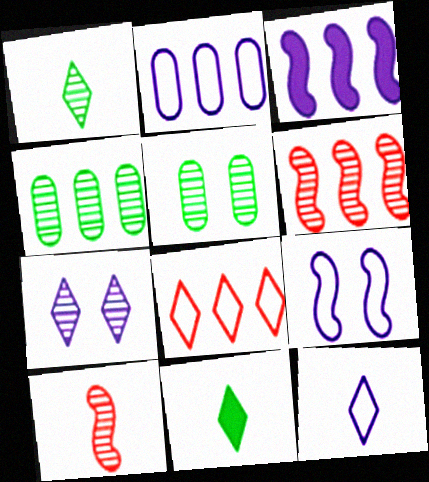[[2, 9, 12], 
[3, 4, 8], 
[4, 7, 10], 
[7, 8, 11]]